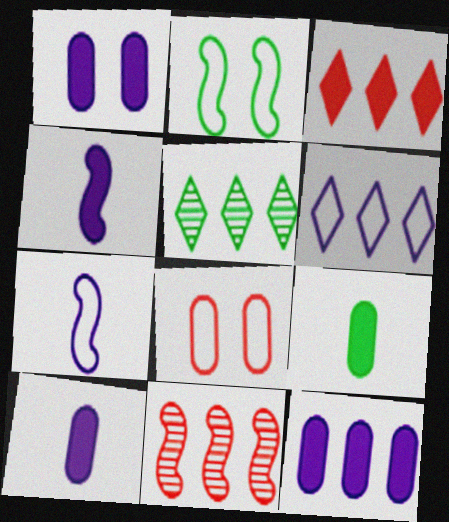[[1, 10, 12], 
[2, 4, 11], 
[2, 5, 9], 
[3, 5, 6], 
[4, 5, 8]]